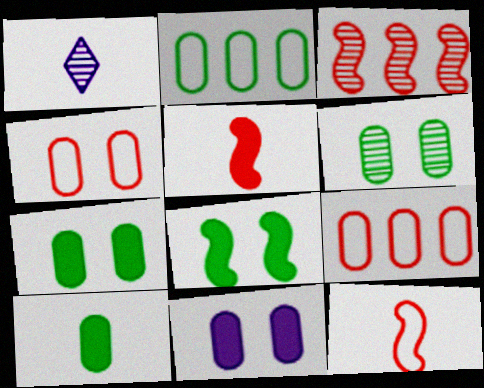[[1, 3, 6], 
[1, 8, 9], 
[1, 10, 12], 
[2, 6, 10], 
[4, 6, 11]]